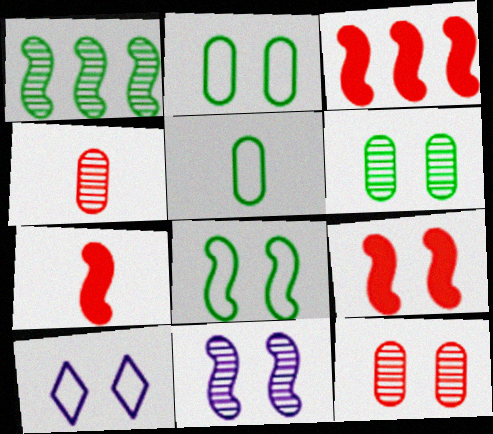[[3, 7, 9], 
[6, 9, 10], 
[8, 9, 11]]